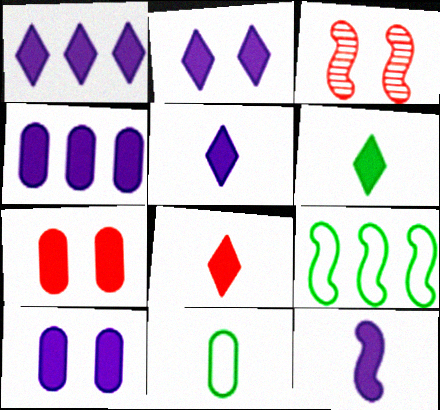[[1, 2, 5], 
[1, 3, 11], 
[1, 10, 12], 
[2, 4, 12], 
[3, 9, 12], 
[5, 6, 8]]